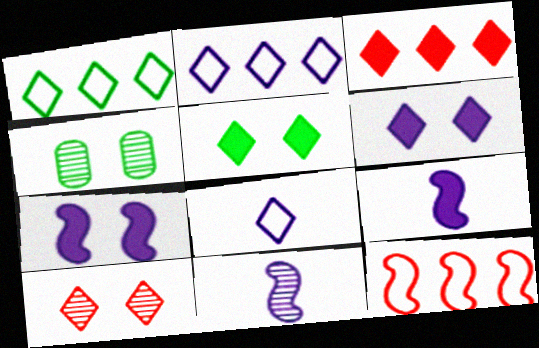[]